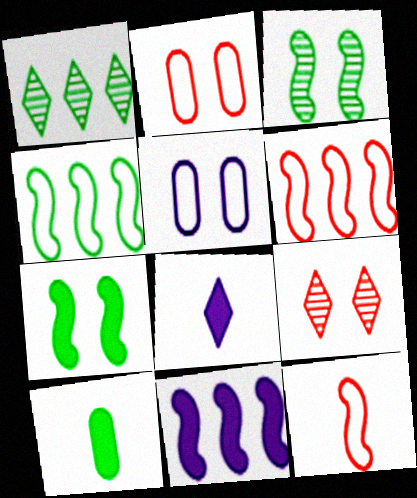[[3, 11, 12], 
[5, 7, 9]]